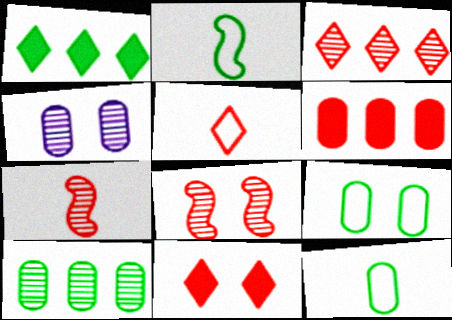[[3, 5, 11], 
[4, 6, 12], 
[5, 6, 8]]